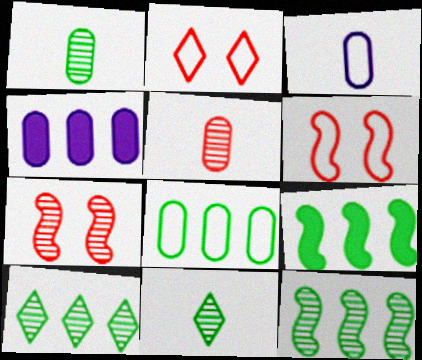[[4, 6, 11], 
[8, 9, 10]]